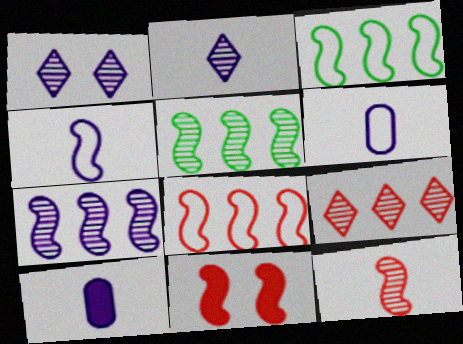[[2, 4, 10], 
[4, 5, 11], 
[8, 11, 12]]